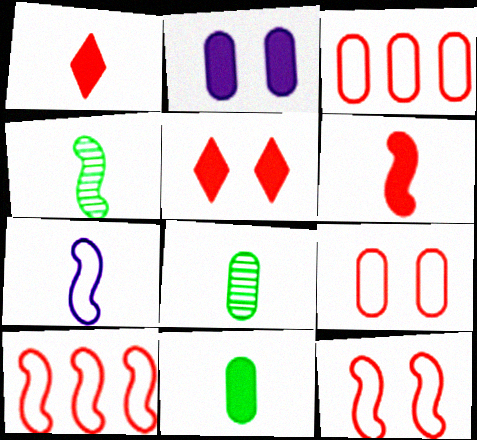[[1, 7, 8], 
[2, 3, 8], 
[4, 6, 7]]